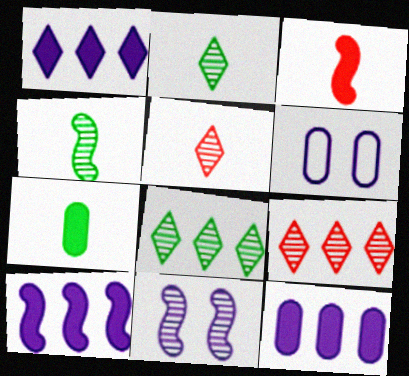[[1, 10, 12], 
[3, 6, 8]]